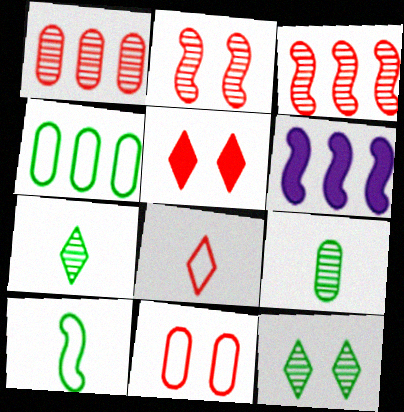[[2, 5, 11], 
[2, 6, 10], 
[6, 7, 11]]